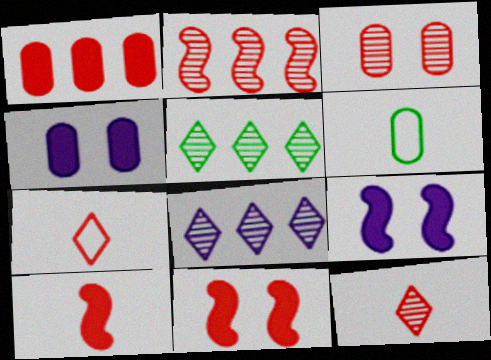[[2, 3, 12], 
[6, 8, 11]]